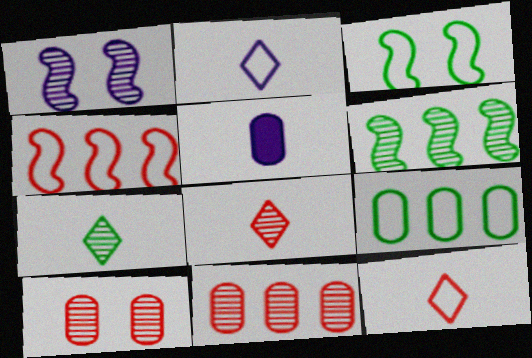[[1, 7, 11], 
[5, 9, 10]]